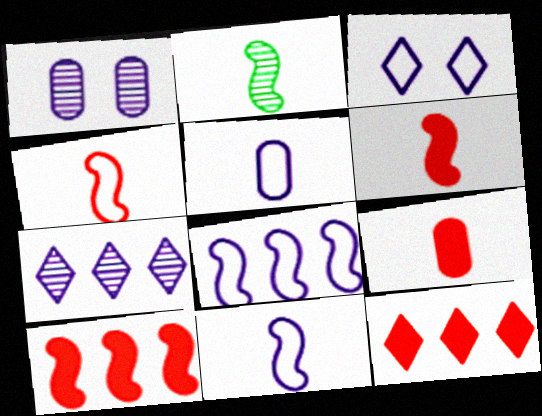[[2, 6, 11], 
[3, 5, 8]]